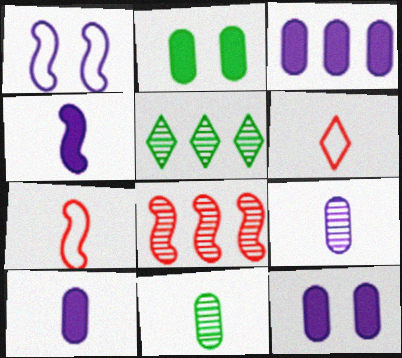[[3, 10, 12], 
[4, 6, 11], 
[5, 7, 12]]